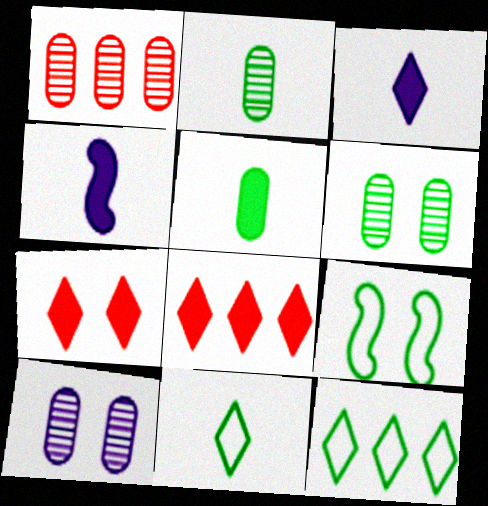[[1, 2, 10], 
[1, 3, 9], 
[7, 9, 10]]